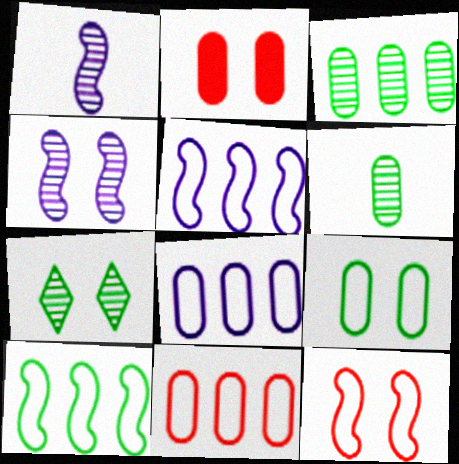[[2, 6, 8]]